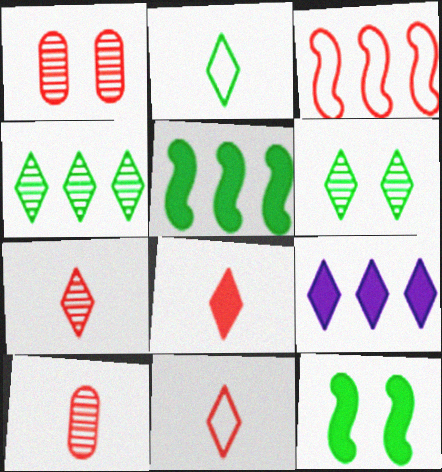[[1, 3, 8], 
[6, 9, 11], 
[7, 8, 11]]